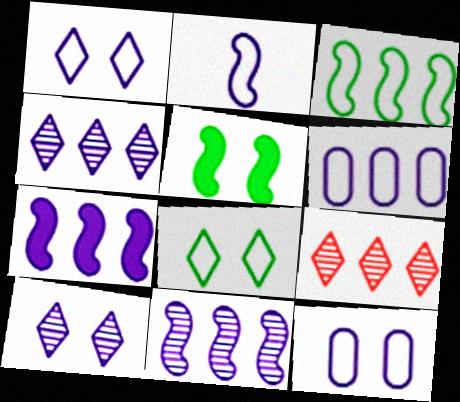[[1, 2, 6], 
[4, 6, 7]]